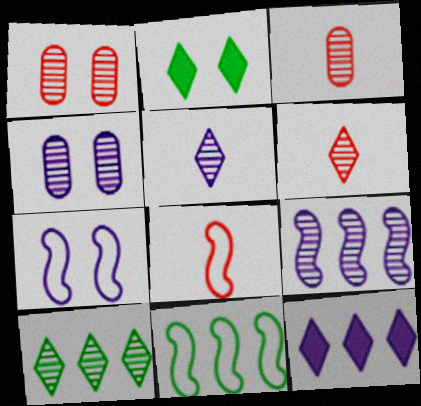[[1, 2, 7], 
[4, 5, 9], 
[7, 8, 11]]